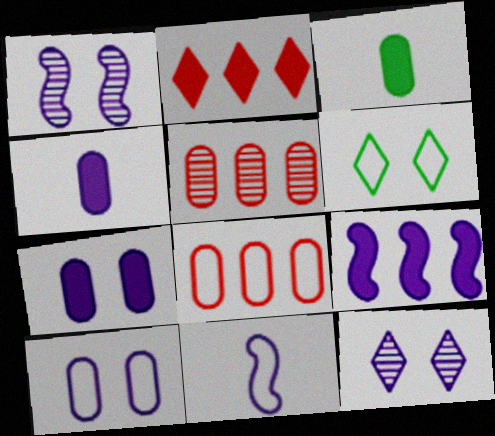[[1, 9, 11], 
[3, 5, 10], 
[6, 8, 11]]